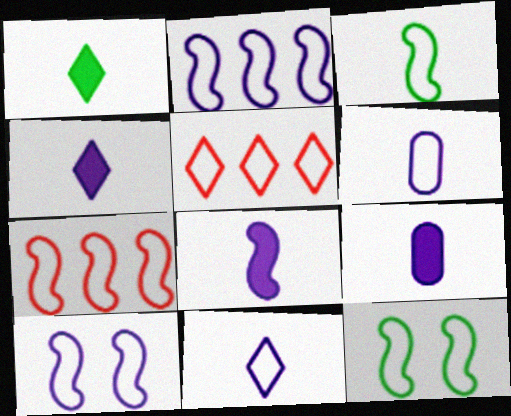[[3, 7, 10], 
[4, 8, 9], 
[5, 6, 12]]